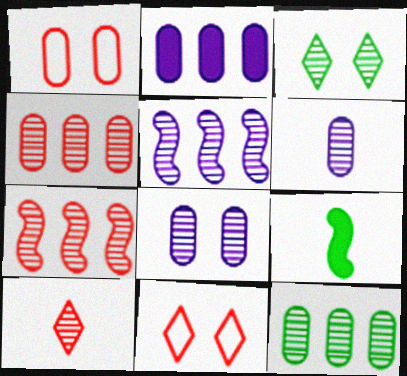[[3, 6, 7]]